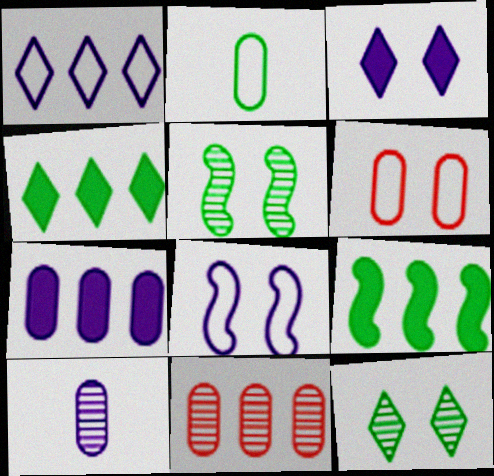[[1, 9, 11], 
[2, 4, 5], 
[2, 9, 12], 
[3, 5, 6]]